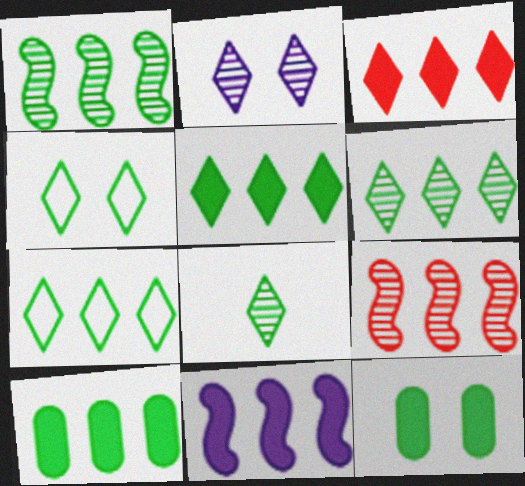[[1, 7, 10], 
[3, 10, 11], 
[4, 5, 8], 
[5, 6, 7]]